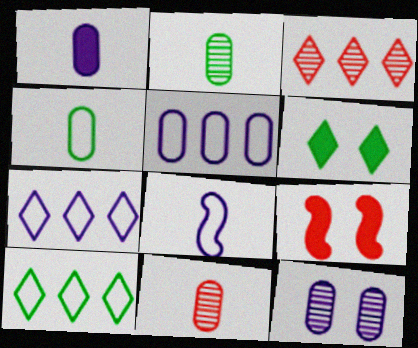[[1, 4, 11], 
[1, 5, 12], 
[2, 7, 9]]